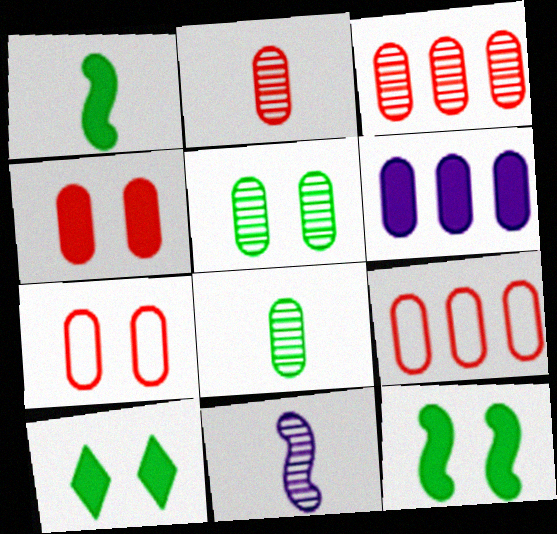[[2, 4, 9], 
[6, 7, 8], 
[9, 10, 11]]